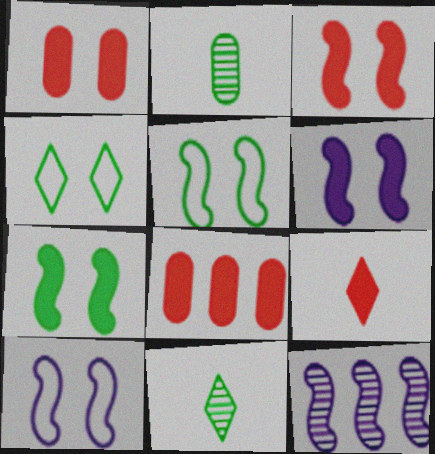[[3, 6, 7], 
[3, 8, 9], 
[8, 10, 11]]